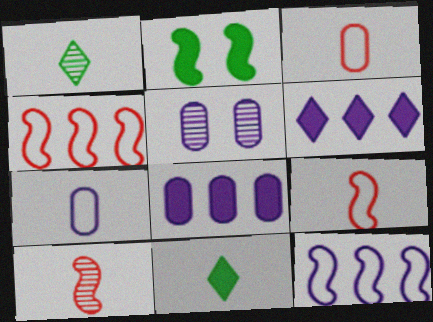[[2, 10, 12], 
[4, 5, 11], 
[5, 7, 8], 
[7, 10, 11]]